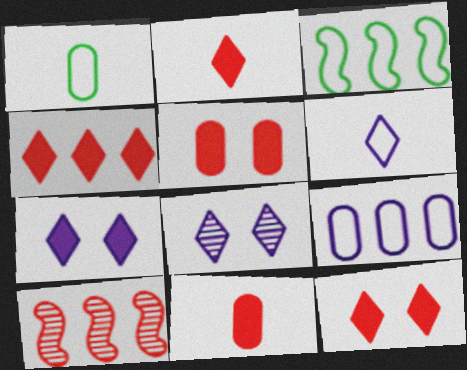[[1, 7, 10], 
[2, 4, 12], 
[3, 8, 11]]